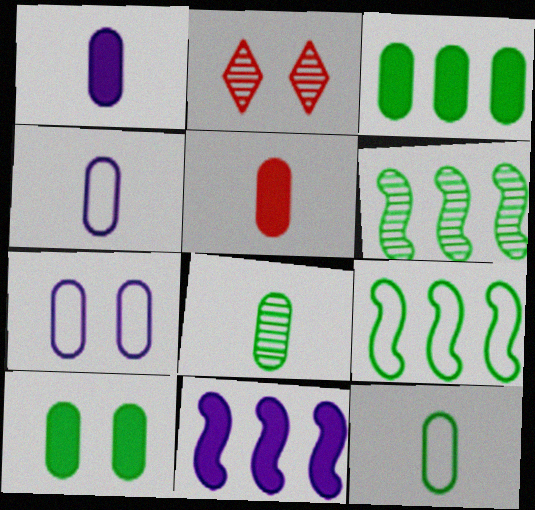[[1, 2, 9], 
[2, 11, 12], 
[4, 5, 8]]